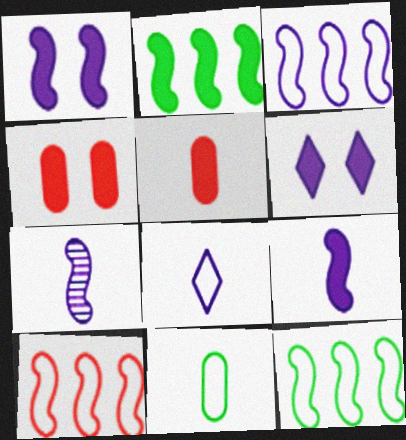[[1, 3, 7], 
[2, 5, 6], 
[3, 10, 12]]